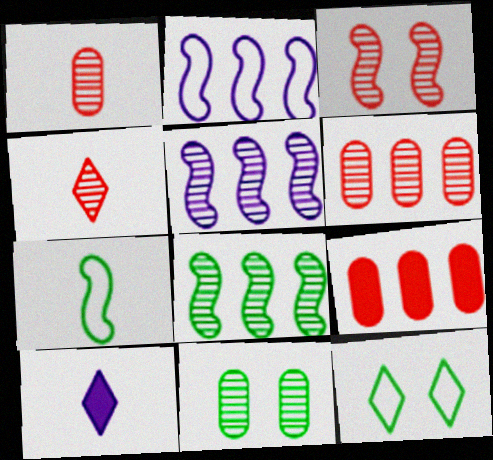[[1, 7, 10], 
[3, 4, 6], 
[4, 5, 11]]